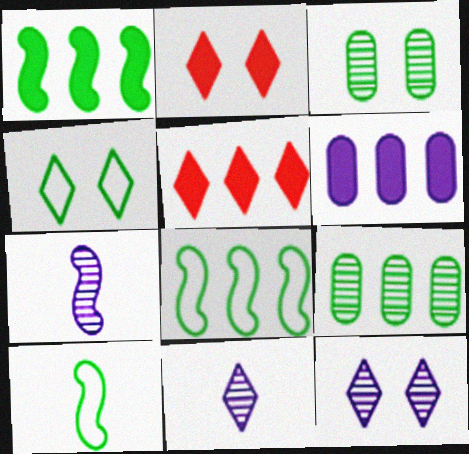[[1, 5, 6], 
[2, 4, 12], 
[4, 5, 11]]